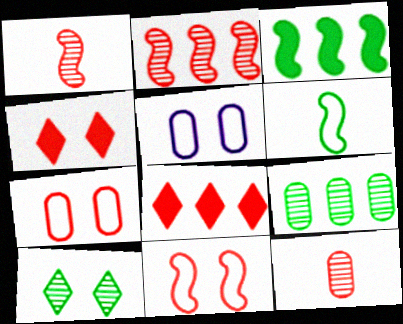[[1, 7, 8], 
[8, 11, 12]]